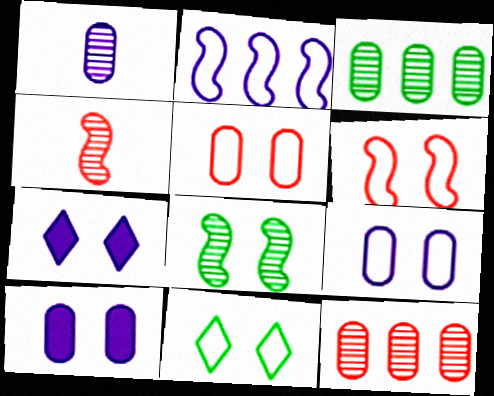[[1, 2, 7], 
[5, 7, 8], 
[6, 9, 11]]